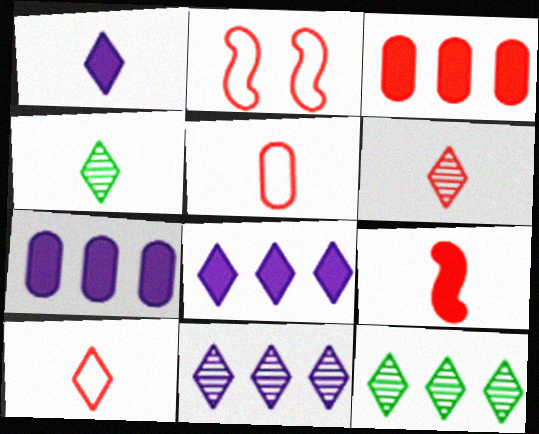[[1, 4, 10], 
[2, 3, 6], 
[2, 4, 7], 
[5, 6, 9]]